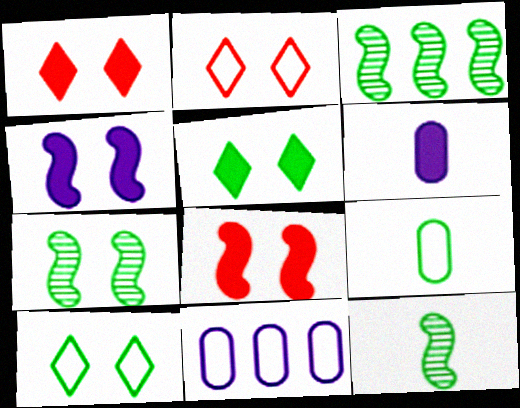[[1, 11, 12], 
[2, 3, 6], 
[3, 5, 9], 
[3, 7, 12]]